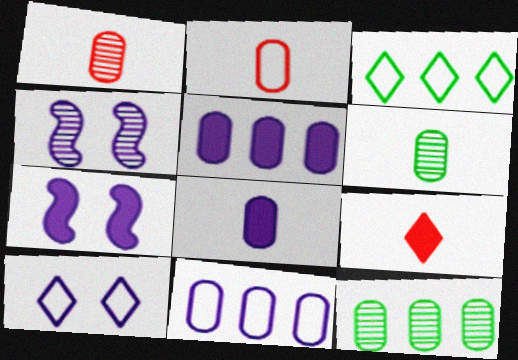[[1, 3, 7], 
[2, 6, 8]]